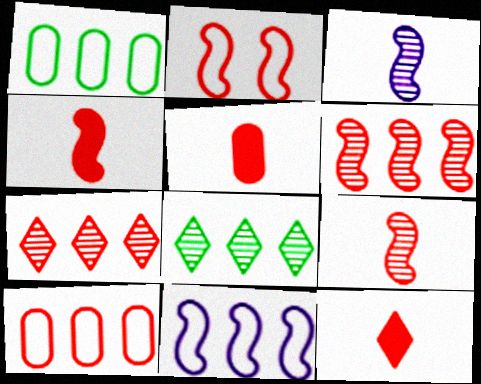[[2, 4, 6], 
[2, 5, 7], 
[4, 5, 12]]